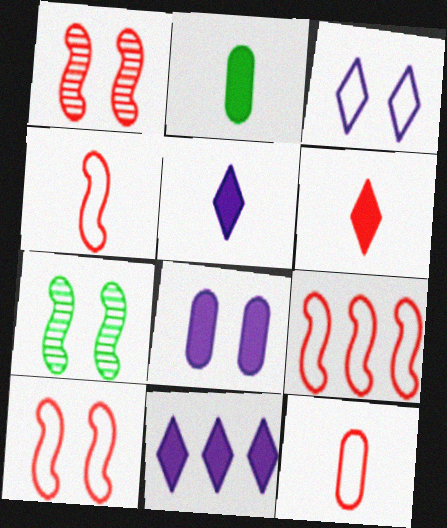[[4, 9, 10], 
[7, 11, 12]]